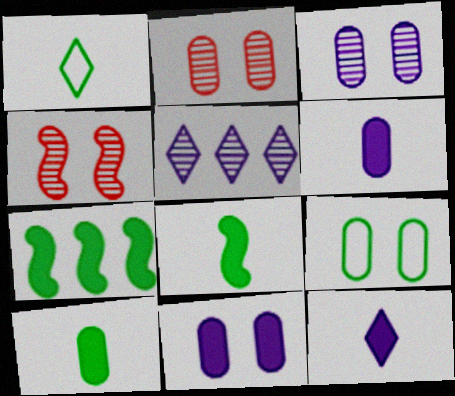[[2, 9, 11]]